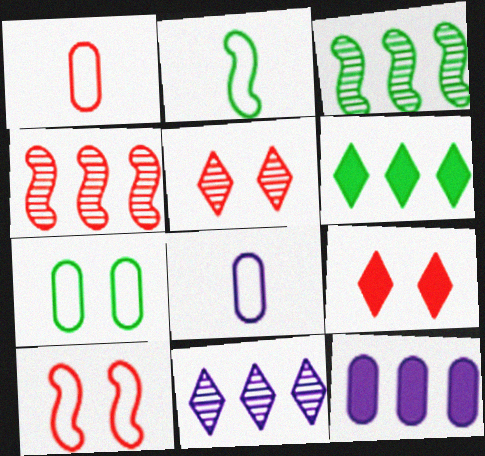[[1, 4, 9], 
[2, 5, 12], 
[3, 8, 9]]